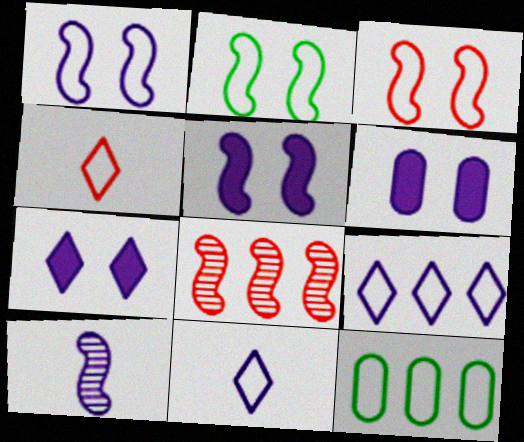[[1, 2, 3], 
[1, 4, 12], 
[3, 11, 12], 
[5, 6, 7], 
[6, 9, 10]]